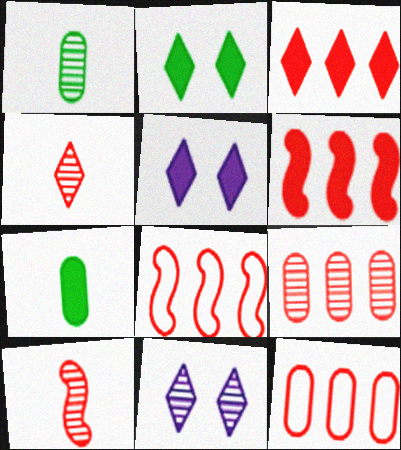[[1, 5, 8], 
[3, 8, 9], 
[5, 6, 7], 
[7, 8, 11]]